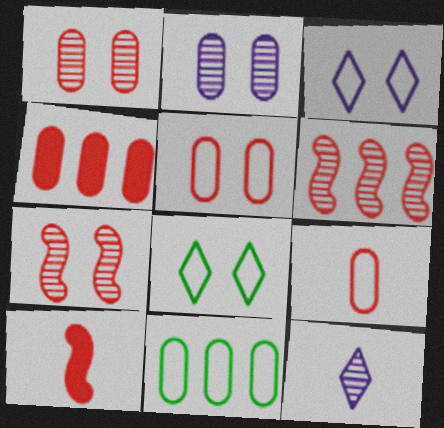[[1, 4, 9]]